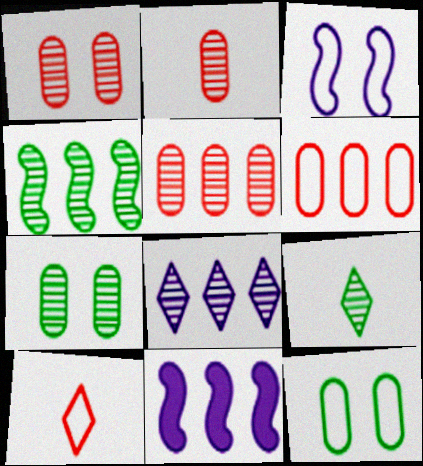[[1, 2, 5], 
[4, 5, 8], 
[4, 7, 9], 
[7, 10, 11]]